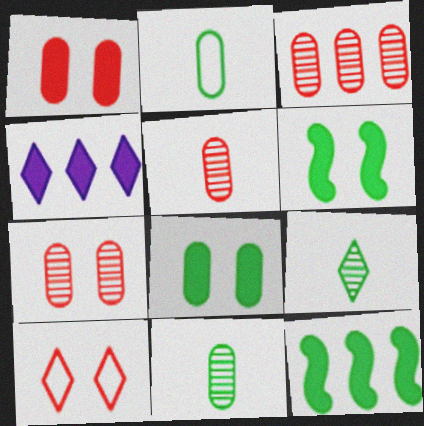[[3, 5, 7], 
[4, 9, 10]]